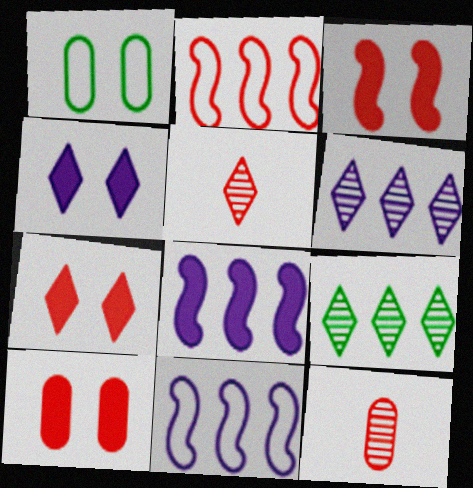[[1, 5, 8], 
[2, 5, 10], 
[2, 7, 12], 
[3, 7, 10]]